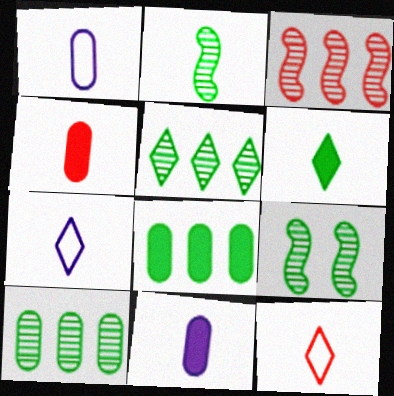[[2, 4, 7], 
[2, 11, 12]]